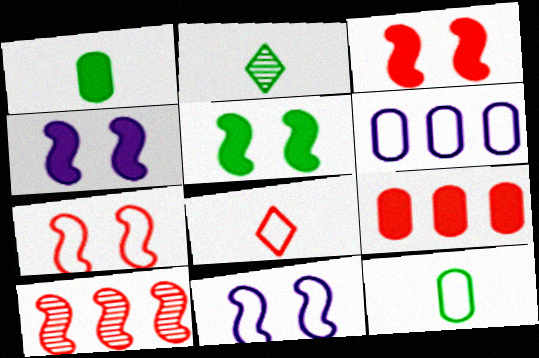[[2, 3, 6], 
[2, 9, 11], 
[3, 4, 5]]